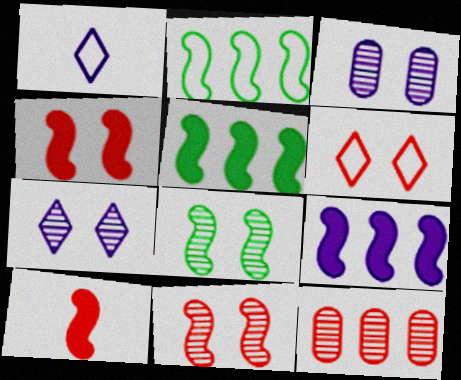[[1, 3, 9], 
[6, 10, 12]]